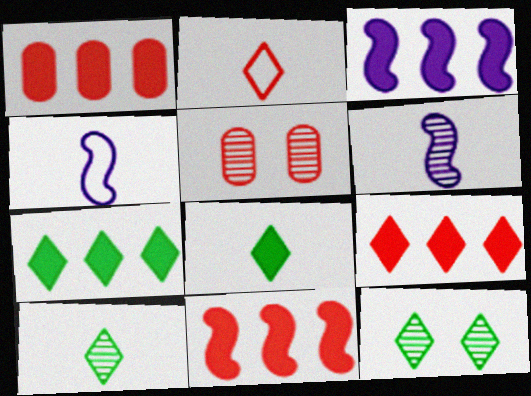[[1, 3, 7], 
[1, 4, 12], 
[1, 9, 11], 
[2, 5, 11], 
[4, 5, 7]]